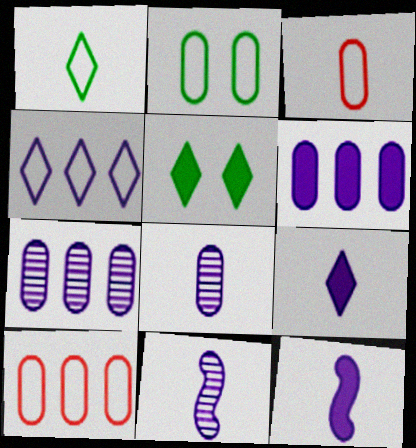[[5, 10, 11]]